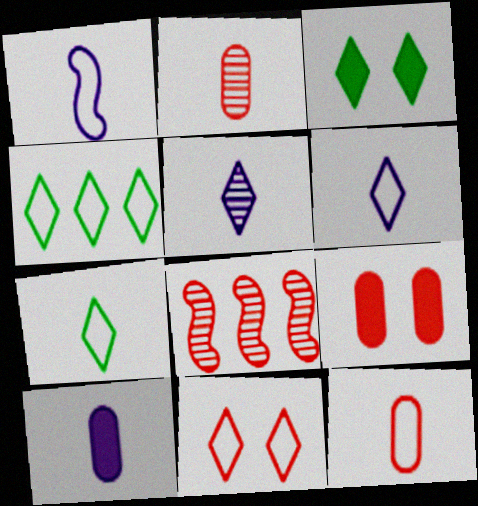[[1, 5, 10], 
[1, 7, 12], 
[4, 6, 11]]